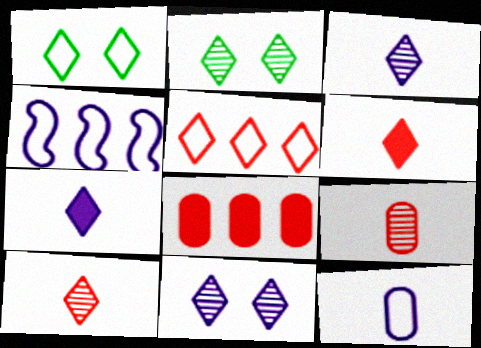[[2, 5, 7]]